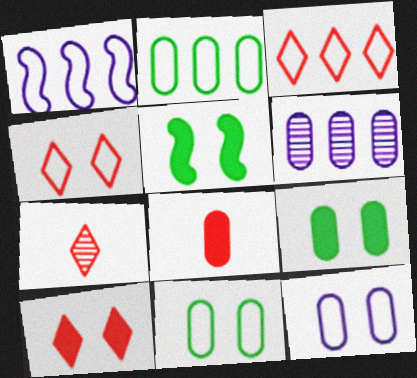[[1, 2, 3], 
[1, 7, 9], 
[3, 7, 10], 
[6, 8, 11]]